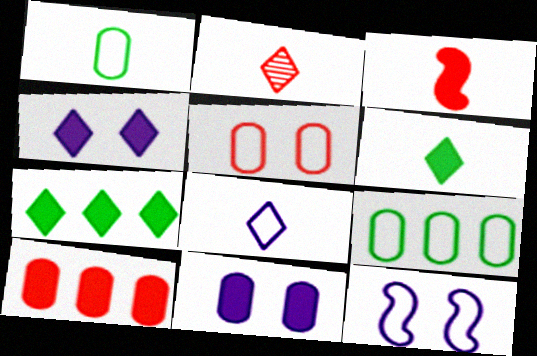[[2, 6, 8], 
[3, 7, 11]]